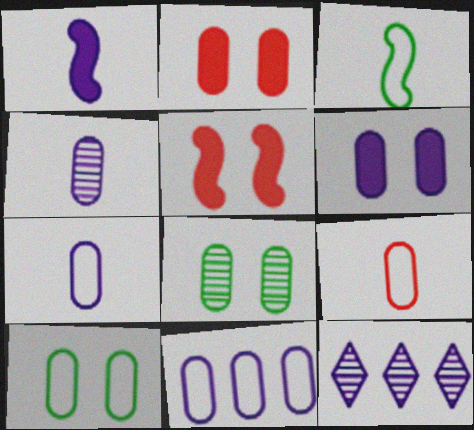[[2, 3, 12], 
[4, 6, 11], 
[9, 10, 11]]